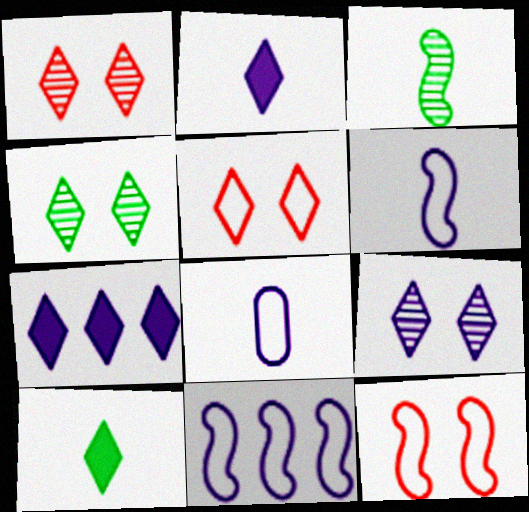[[1, 4, 9]]